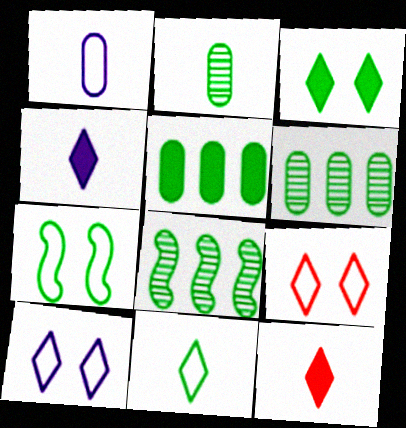[]